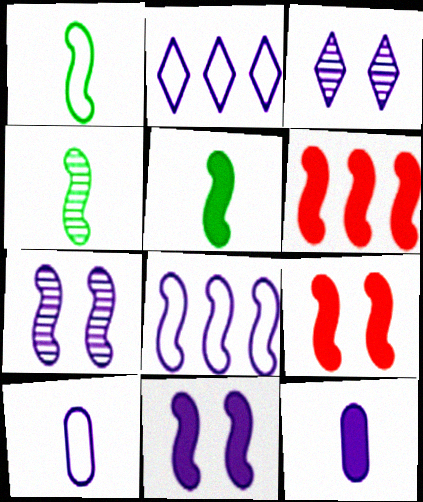[[1, 4, 5], 
[1, 6, 7], 
[2, 7, 12], 
[3, 8, 12], 
[4, 8, 9], 
[5, 6, 11]]